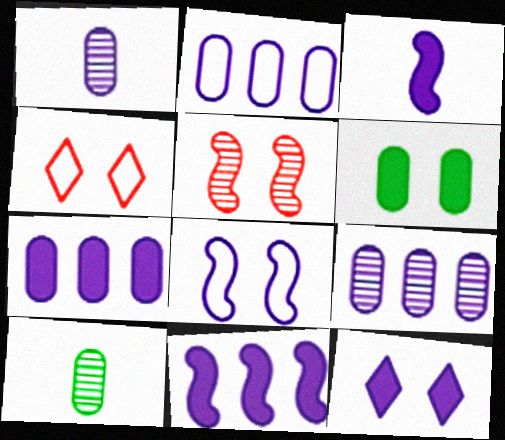[[2, 7, 9], 
[3, 7, 12], 
[4, 10, 11]]